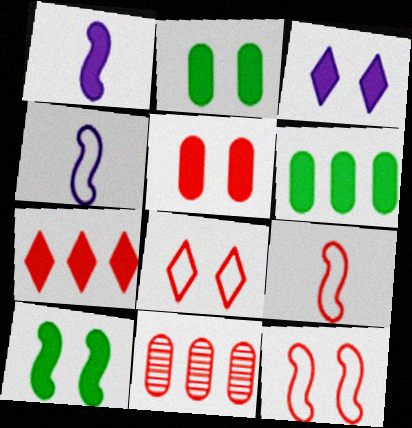[[1, 2, 7], 
[3, 5, 10]]